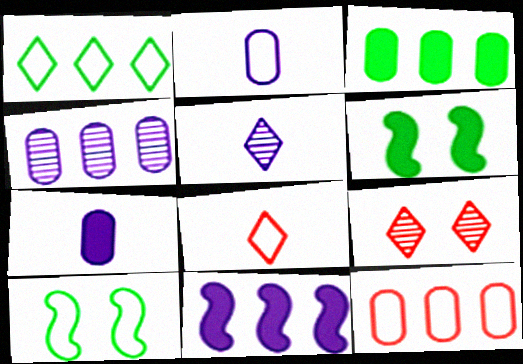[[3, 4, 12], 
[4, 6, 8], 
[5, 6, 12]]